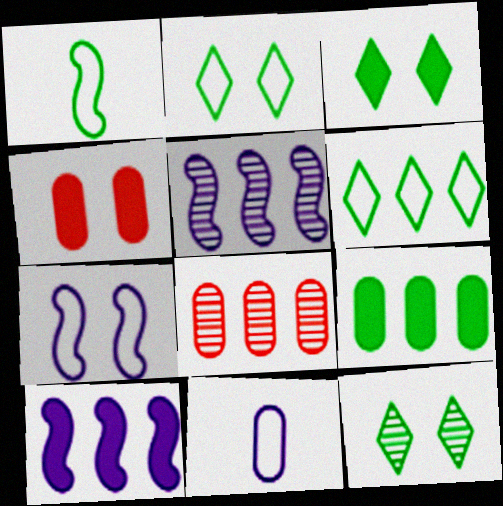[[1, 9, 12], 
[2, 3, 12], 
[4, 7, 12], 
[6, 8, 10]]